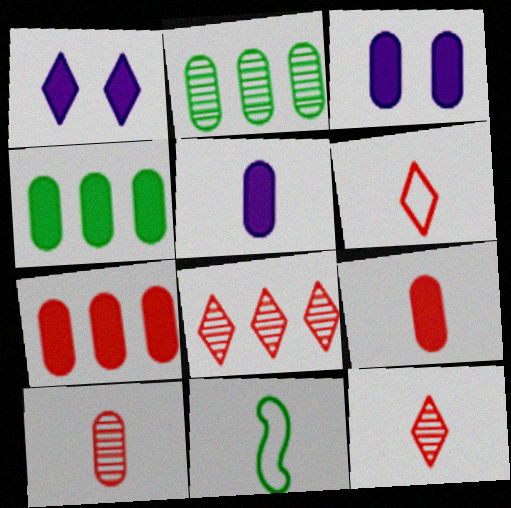[[3, 4, 9], 
[3, 8, 11], 
[5, 11, 12]]